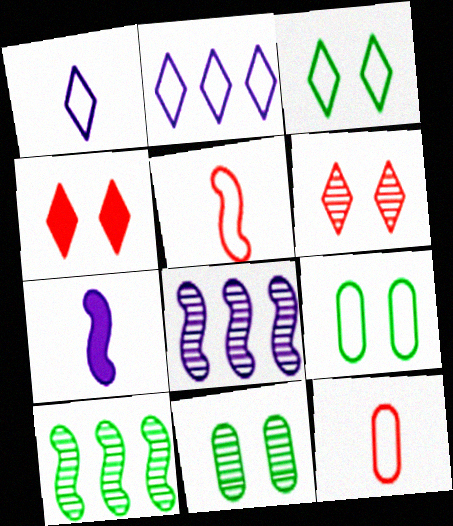[[2, 5, 9]]